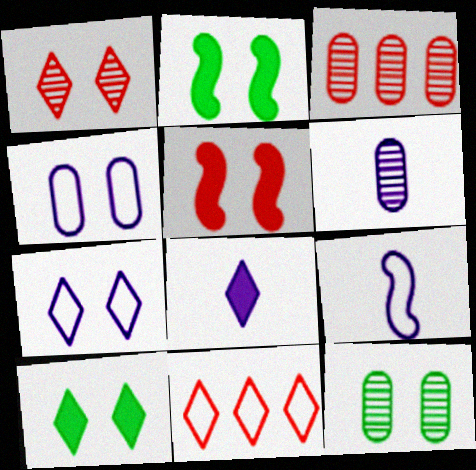[[1, 2, 4], 
[1, 7, 10], 
[2, 6, 11], 
[3, 6, 12], 
[3, 9, 10], 
[5, 7, 12], 
[6, 8, 9]]